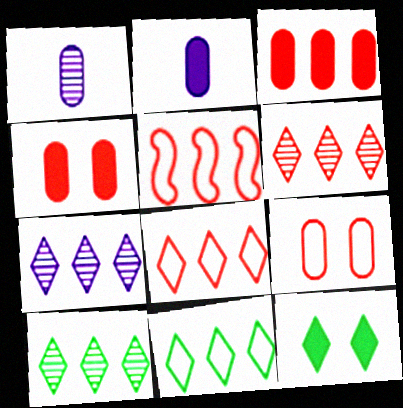[[1, 5, 12], 
[3, 5, 6], 
[6, 7, 10]]